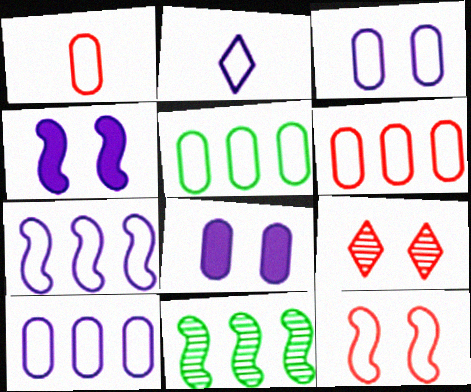[[1, 3, 5], 
[2, 3, 7], 
[2, 5, 12], 
[5, 6, 10]]